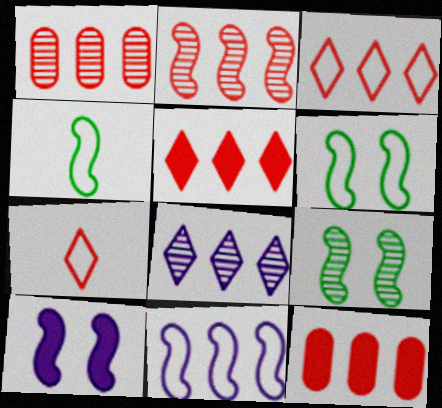[[2, 3, 12], 
[2, 4, 10]]